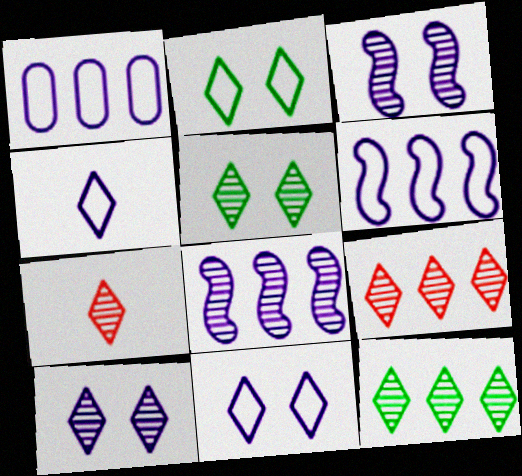[[7, 10, 12]]